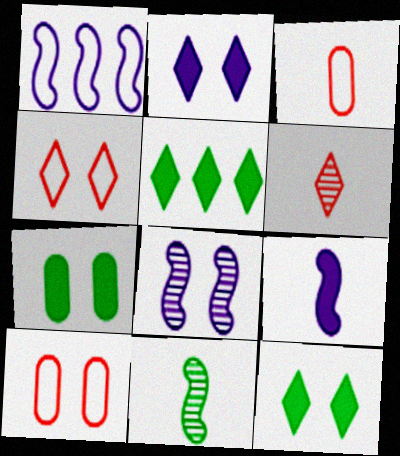[[1, 6, 7], 
[1, 8, 9], 
[3, 5, 8], 
[4, 7, 8], 
[8, 10, 12]]